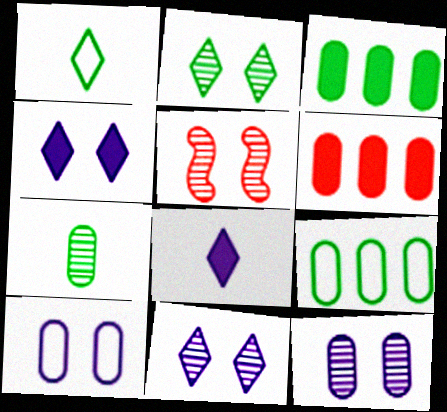[[2, 5, 12], 
[5, 8, 9], 
[6, 7, 10]]